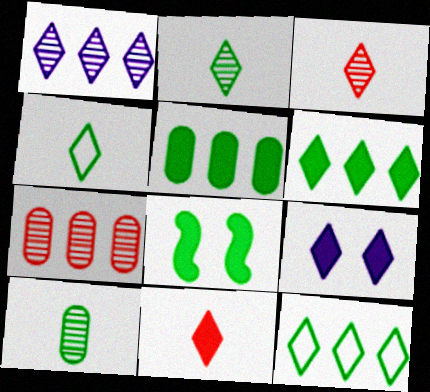[[3, 9, 12], 
[6, 9, 11], 
[8, 10, 12]]